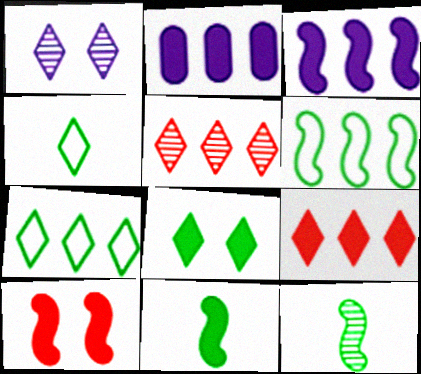[[1, 4, 9], 
[2, 5, 6], 
[3, 10, 11]]